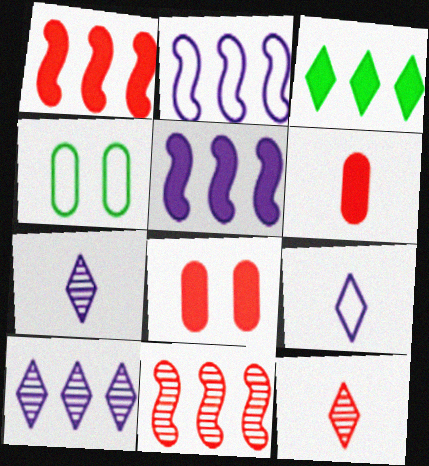[[1, 4, 7], 
[4, 5, 12]]